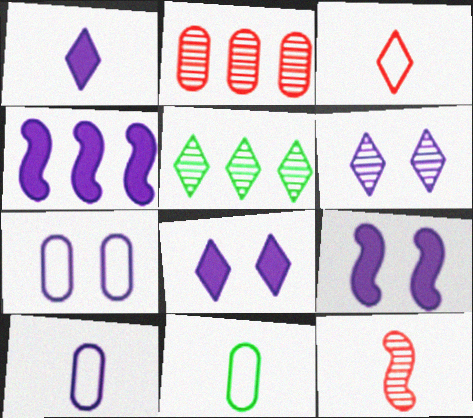[[1, 11, 12], 
[3, 5, 8], 
[4, 6, 10], 
[6, 7, 9]]